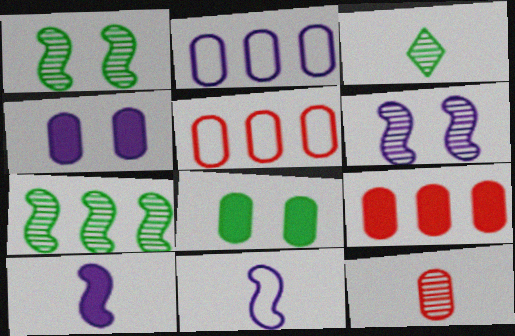[[2, 8, 12]]